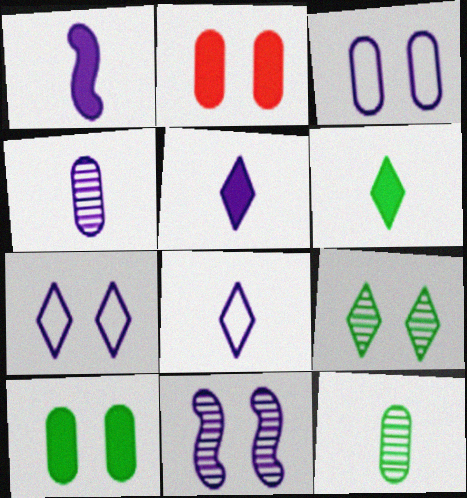[[1, 4, 8]]